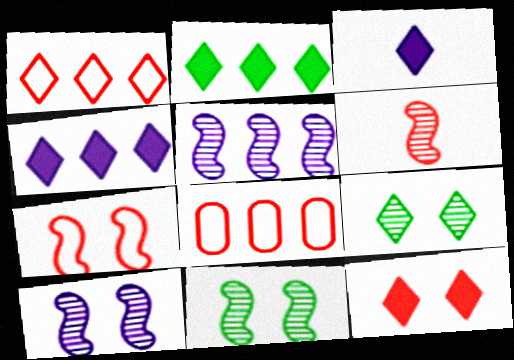[[1, 3, 9], 
[2, 3, 12], 
[2, 5, 8], 
[3, 8, 11], 
[5, 6, 11], 
[6, 8, 12]]